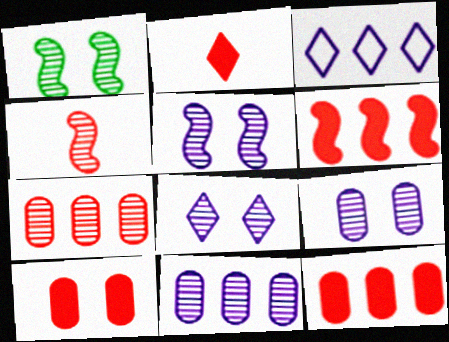[[2, 6, 10], 
[5, 8, 9]]